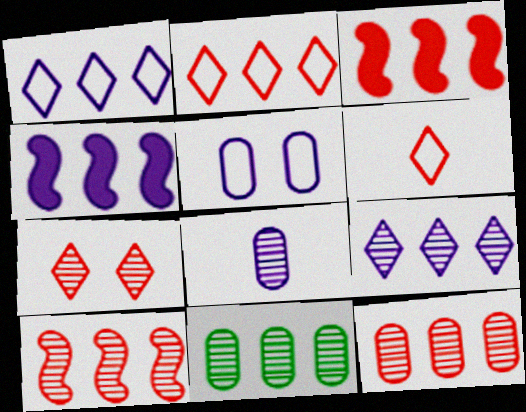[[1, 3, 11], 
[2, 3, 12], 
[2, 4, 11], 
[9, 10, 11]]